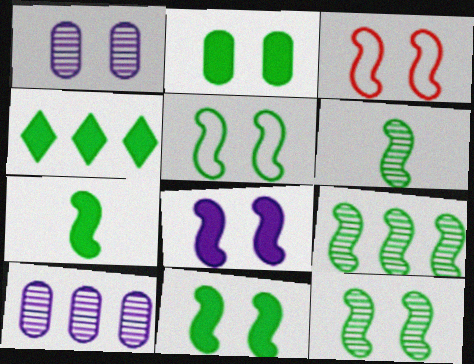[[2, 4, 7], 
[3, 8, 12], 
[5, 7, 9], 
[5, 11, 12], 
[6, 9, 12]]